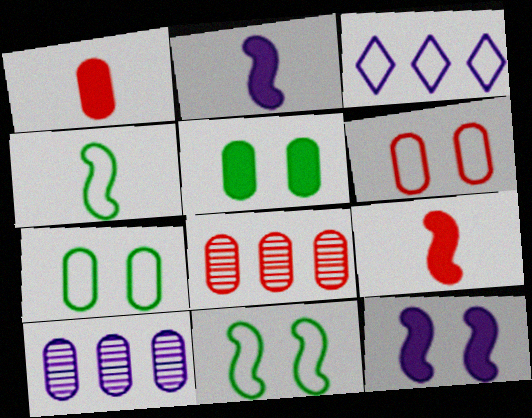[[1, 6, 8], 
[1, 7, 10], 
[3, 4, 6]]